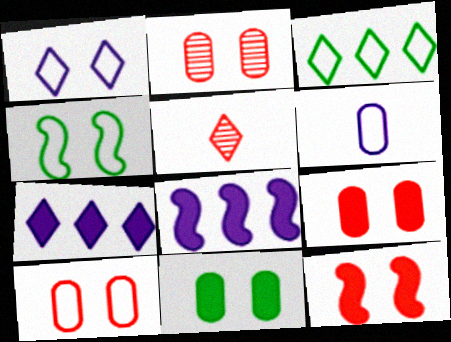[[1, 4, 10], 
[2, 9, 10]]